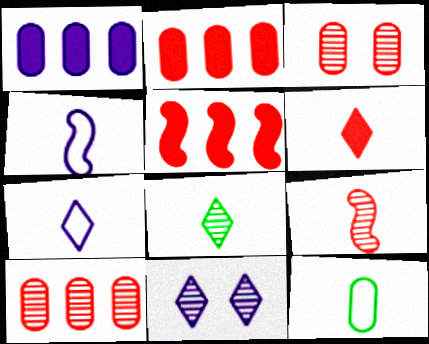[[1, 3, 12], 
[1, 4, 11], 
[5, 11, 12], 
[6, 7, 8]]